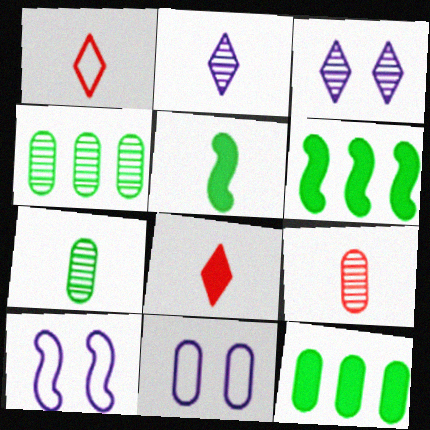[[4, 8, 10], 
[9, 11, 12]]